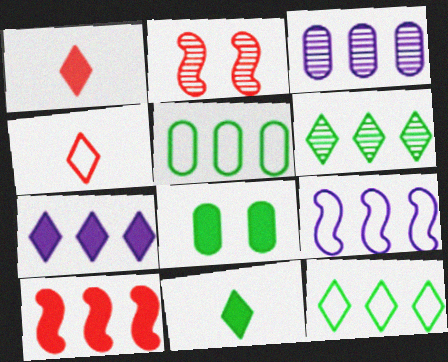[[3, 7, 9], 
[3, 10, 12]]